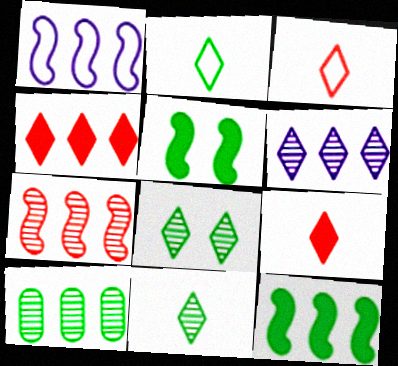[[1, 4, 10], 
[1, 7, 12], 
[2, 5, 10], 
[6, 7, 10]]